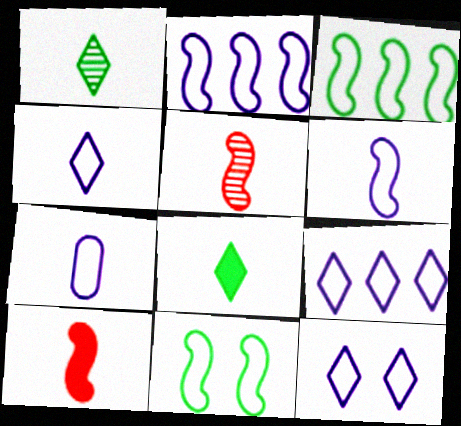[[1, 7, 10], 
[2, 7, 12], 
[4, 6, 7], 
[4, 9, 12], 
[5, 7, 8]]